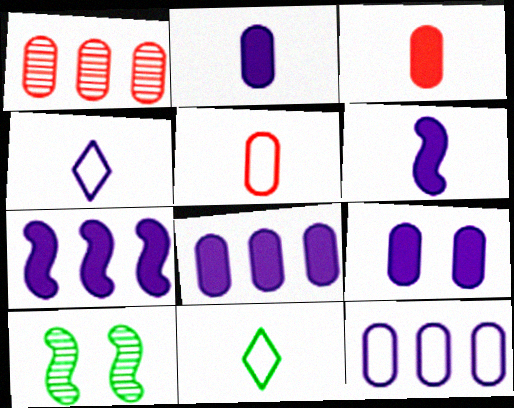[[2, 8, 9]]